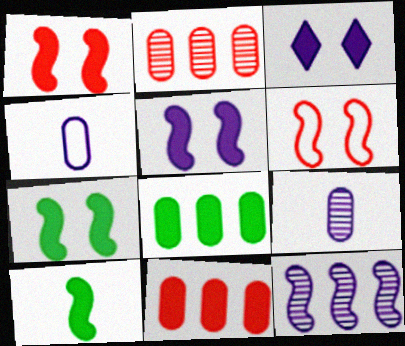[[1, 5, 7], 
[3, 4, 12], 
[3, 10, 11], 
[6, 10, 12]]